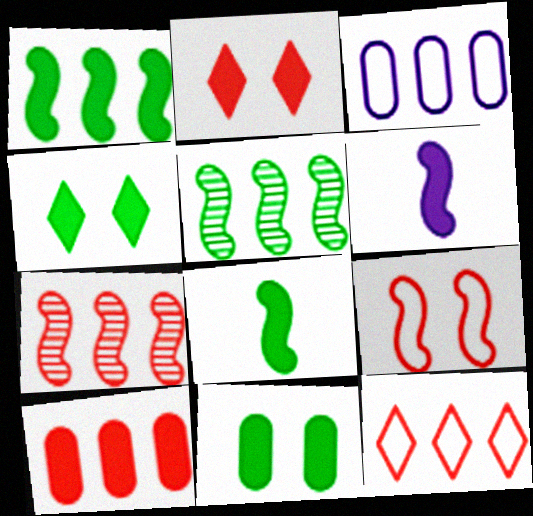[[4, 6, 10], 
[5, 6, 9], 
[7, 10, 12]]